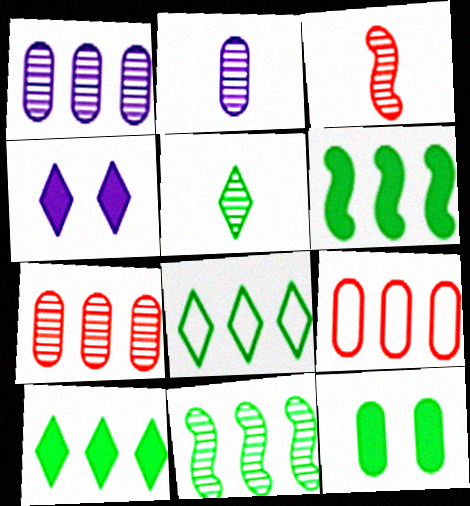[[2, 3, 5], 
[2, 9, 12]]